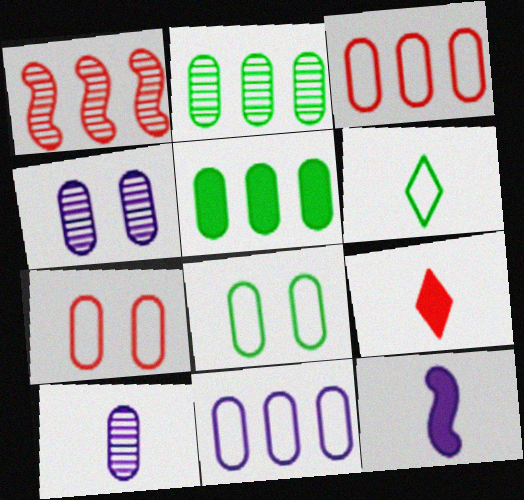[[1, 7, 9], 
[5, 7, 10]]